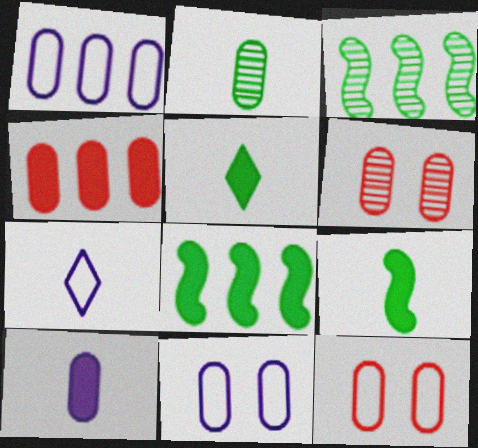[[2, 4, 11], 
[6, 7, 8]]